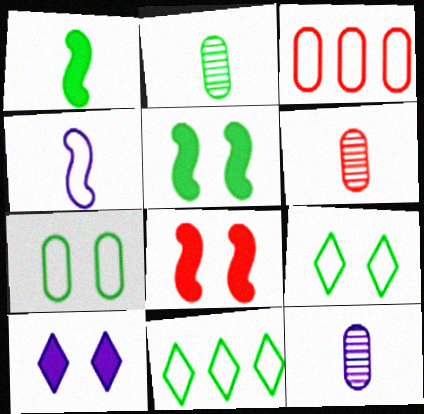[[2, 5, 11], 
[2, 6, 12], 
[3, 4, 9], 
[8, 11, 12]]